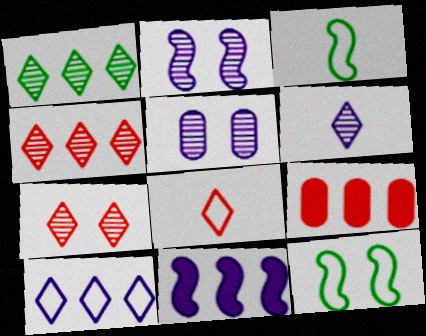[[1, 6, 7], 
[6, 9, 12]]